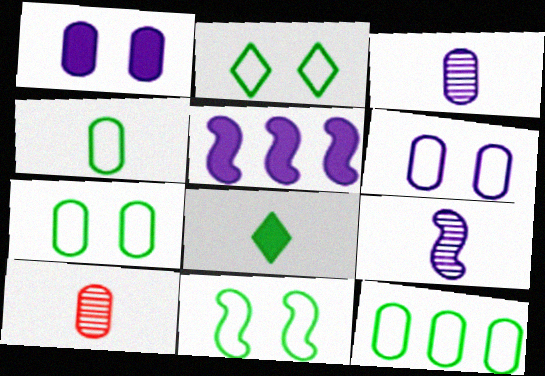[[1, 10, 12], 
[2, 5, 10], 
[2, 7, 11], 
[4, 7, 12]]